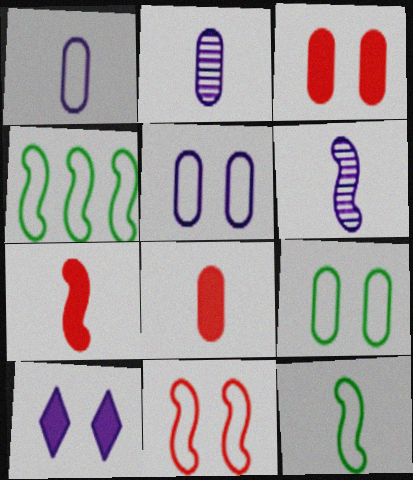[[6, 7, 12]]